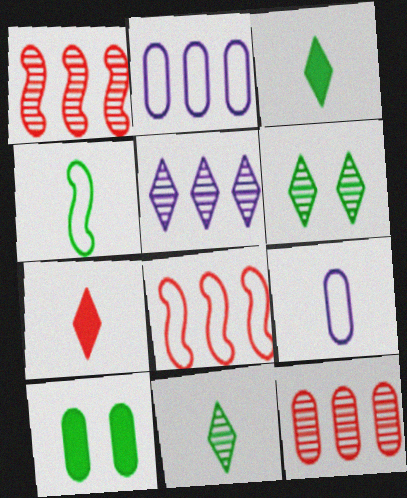[[9, 10, 12]]